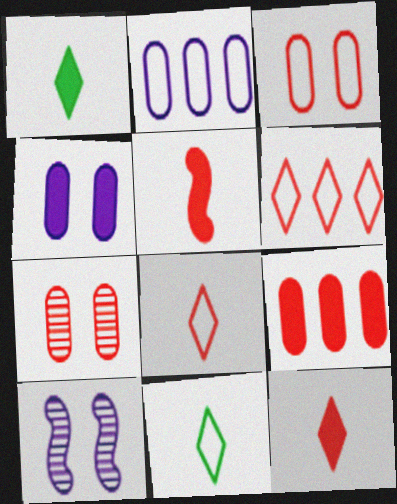[[5, 6, 7], 
[9, 10, 11]]